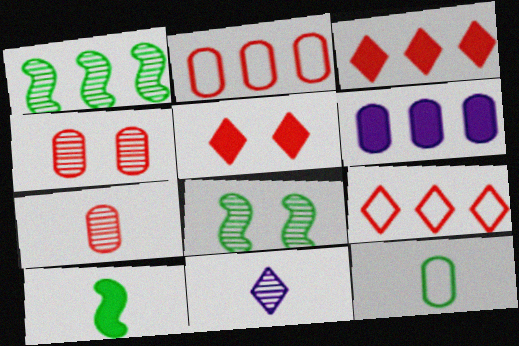[[1, 4, 11], 
[1, 6, 9], 
[4, 6, 12], 
[5, 6, 10]]